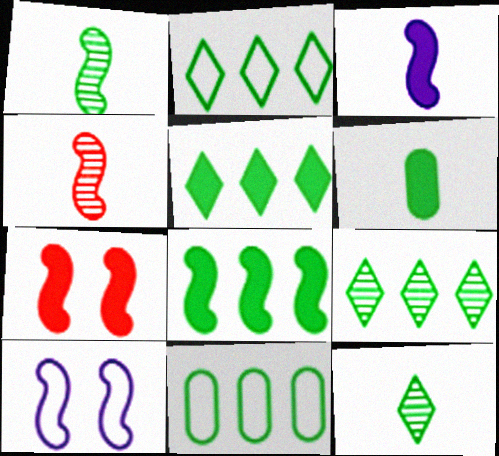[[2, 5, 9], 
[3, 7, 8], 
[4, 8, 10], 
[8, 9, 11]]